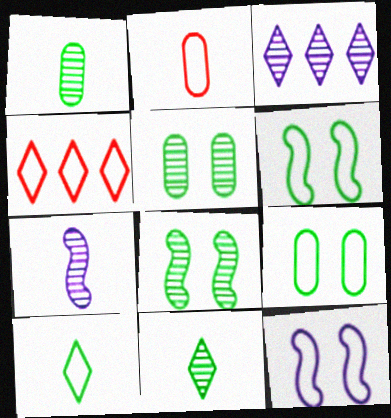[]